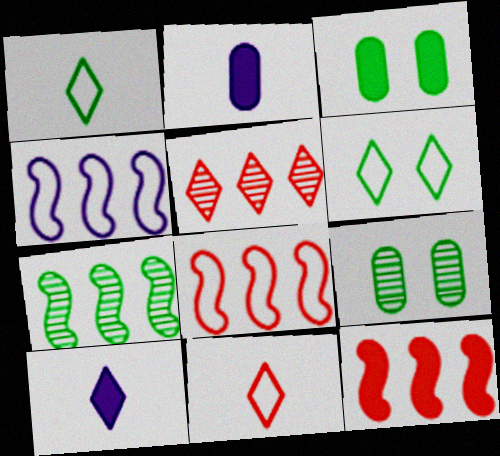[[1, 3, 7], 
[3, 10, 12], 
[4, 7, 12], 
[5, 6, 10], 
[8, 9, 10]]